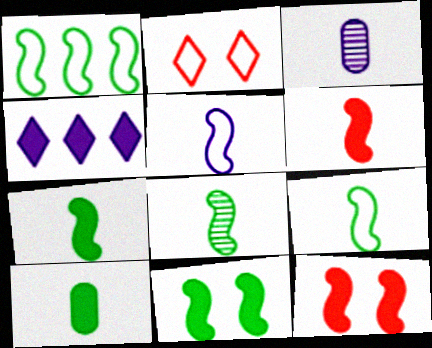[[1, 8, 11], 
[4, 10, 12], 
[5, 6, 8], 
[7, 8, 9]]